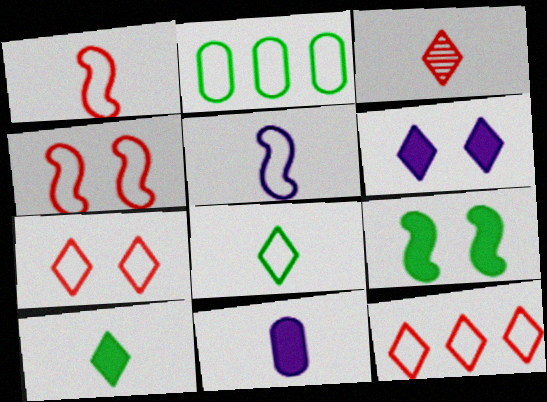[[2, 5, 7]]